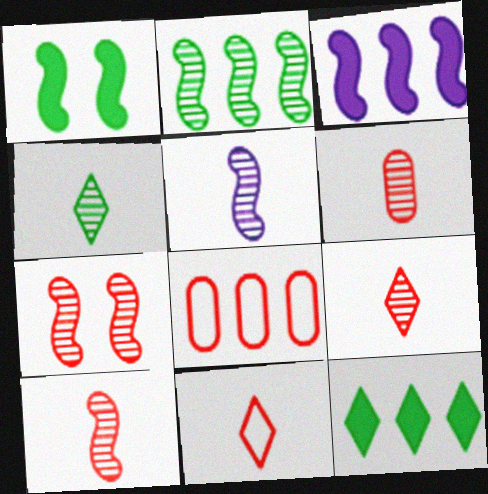[[2, 5, 7], 
[4, 5, 6], 
[6, 9, 10]]